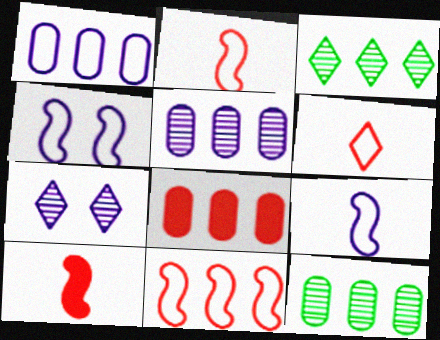[[1, 8, 12]]